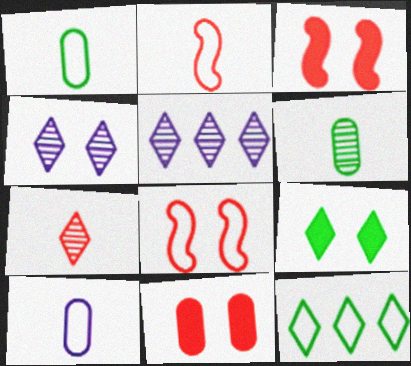[[1, 3, 5], 
[8, 10, 12]]